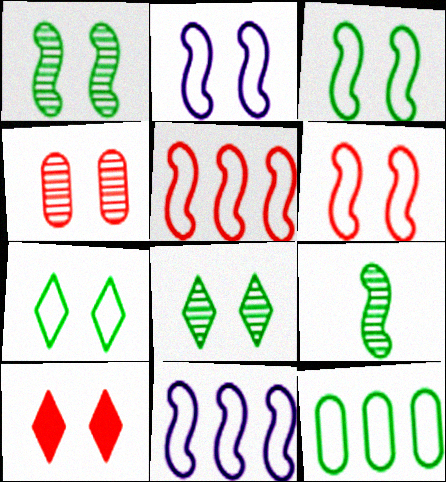[[2, 3, 6], 
[4, 6, 10]]